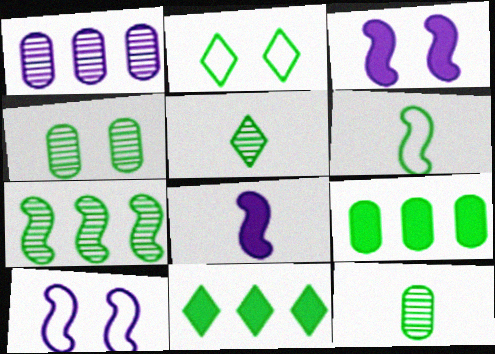[[2, 5, 11], 
[4, 5, 7], 
[4, 6, 11]]